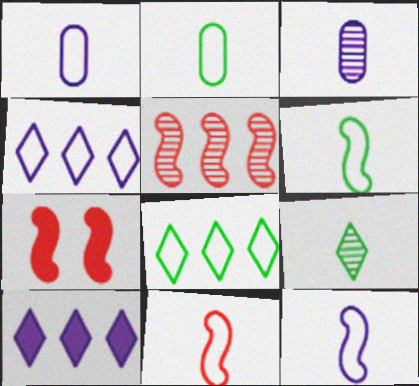[[3, 7, 8], 
[5, 7, 11], 
[6, 11, 12]]